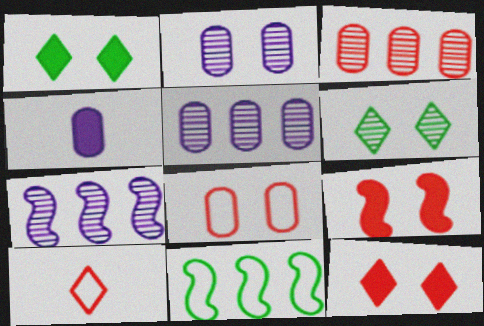[[3, 9, 10]]